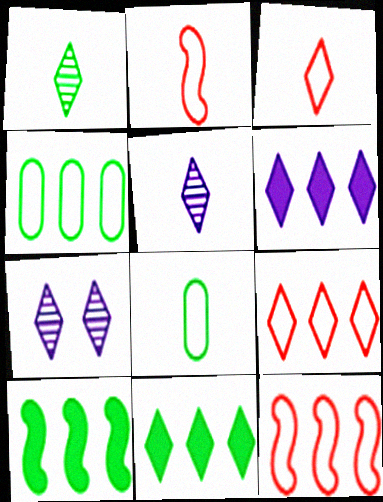[[3, 7, 11]]